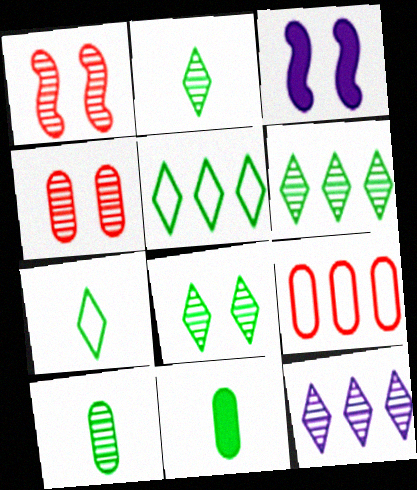[[1, 10, 12], 
[2, 3, 9], 
[2, 6, 8]]